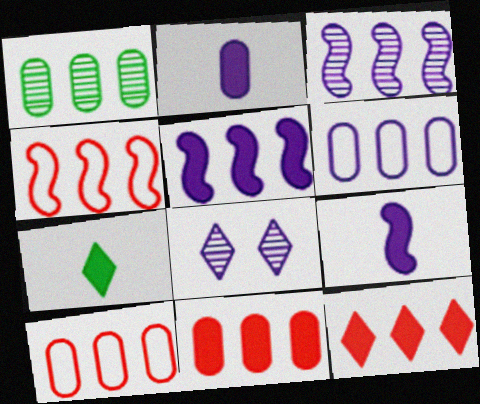[[1, 6, 11], 
[6, 8, 9]]